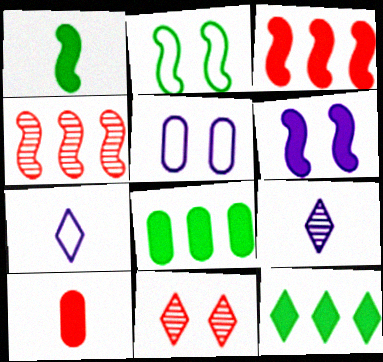[[1, 3, 6], 
[6, 10, 12], 
[7, 11, 12]]